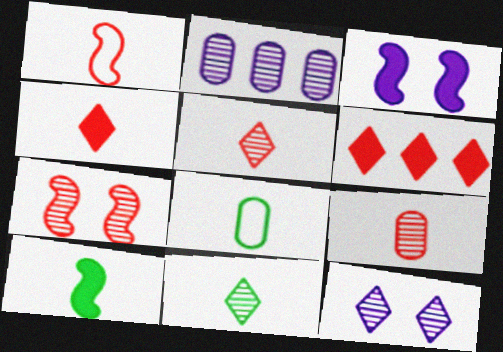[[1, 4, 9], 
[2, 7, 11], 
[8, 10, 11]]